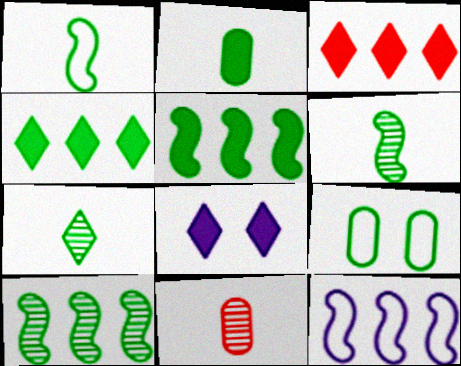[[1, 2, 7], 
[4, 6, 9], 
[5, 7, 9]]